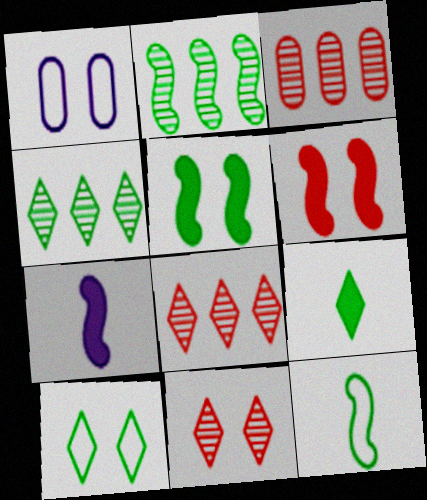[[1, 5, 11], 
[2, 5, 12], 
[3, 7, 10], 
[4, 9, 10]]